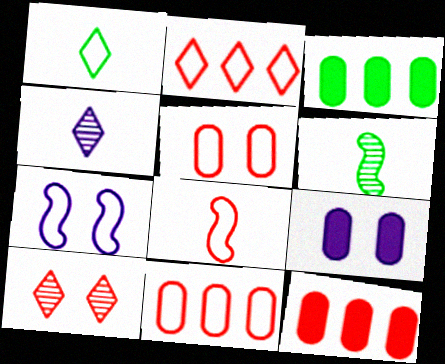[[1, 7, 11], 
[2, 5, 8], 
[2, 6, 9], 
[8, 10, 12]]